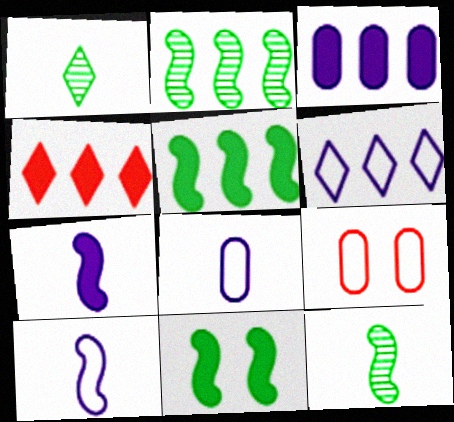[[3, 4, 5]]